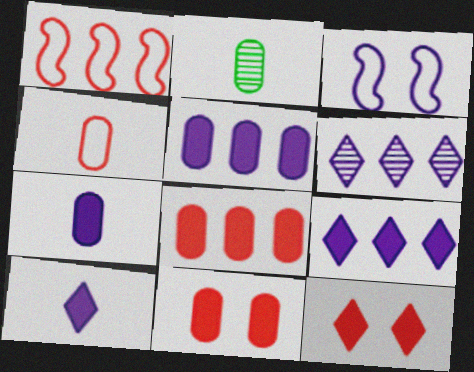[[2, 4, 7], 
[3, 6, 7]]